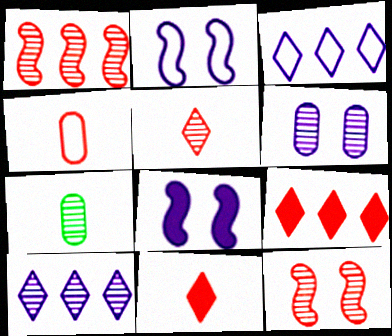[[2, 7, 9], 
[4, 9, 12], 
[7, 10, 12]]